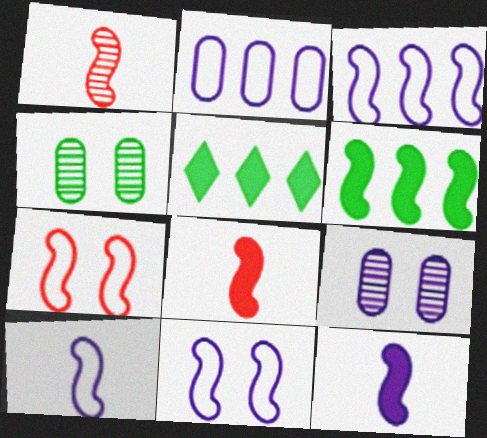[[1, 6, 11], 
[3, 10, 11]]